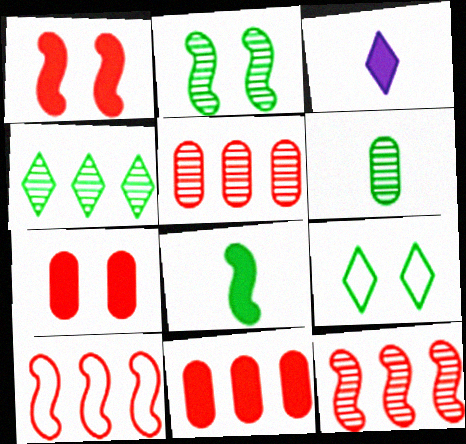[[2, 4, 6]]